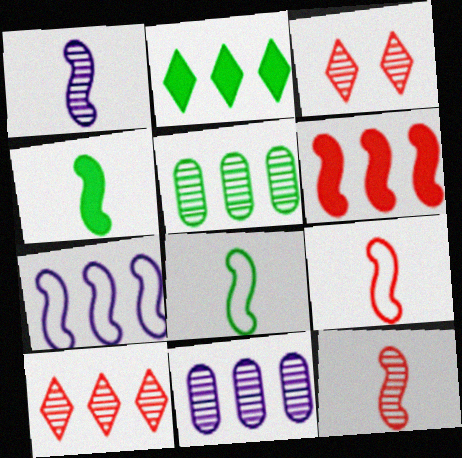[[1, 3, 5], 
[1, 4, 9]]